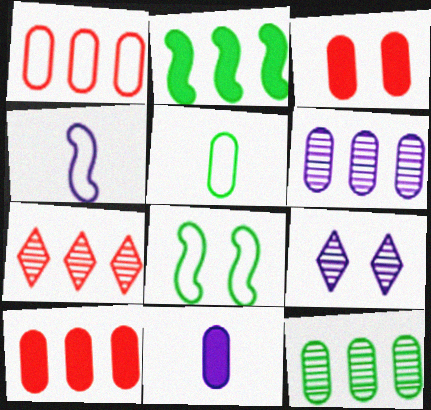[[3, 5, 6], 
[3, 8, 9], 
[7, 8, 11]]